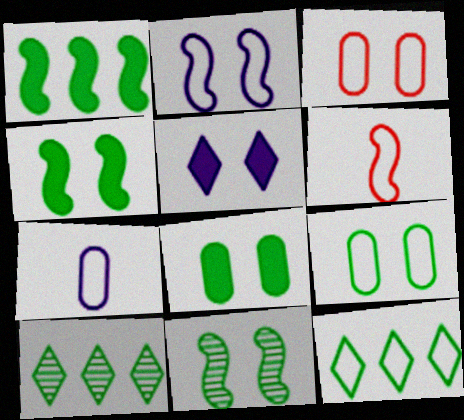[[3, 5, 11]]